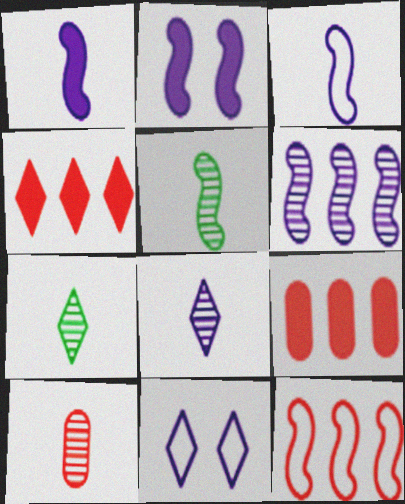[[2, 3, 6], 
[2, 5, 12], 
[4, 7, 11], 
[5, 8, 10], 
[5, 9, 11]]